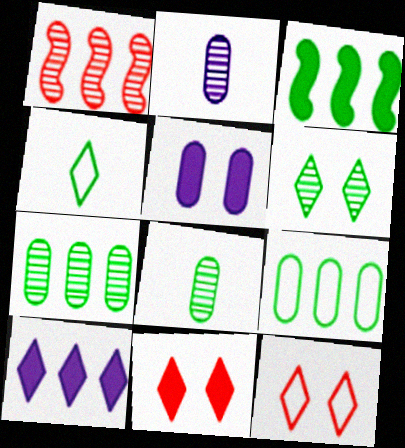[[1, 2, 6], 
[1, 4, 5], 
[1, 9, 10], 
[2, 3, 12]]